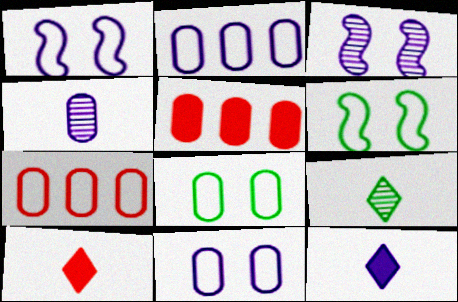[[1, 5, 9], 
[2, 3, 12], 
[4, 5, 8]]